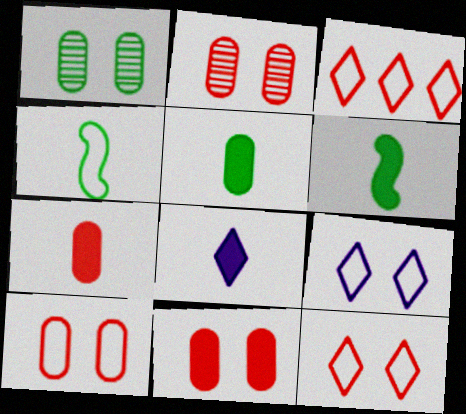[[2, 10, 11], 
[6, 7, 8]]